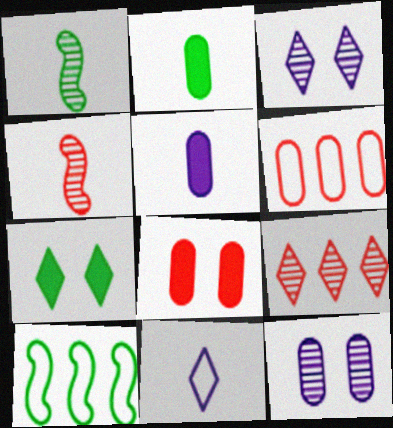[[1, 9, 12], 
[2, 4, 11], 
[2, 6, 12], 
[7, 9, 11]]